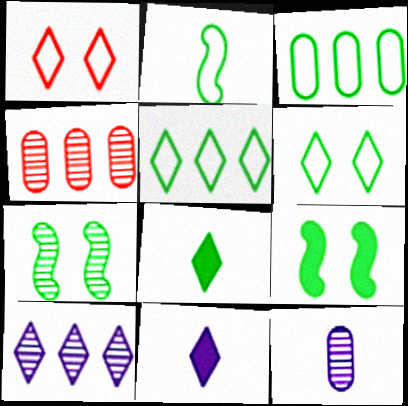[[1, 8, 10], 
[2, 3, 6], 
[3, 7, 8]]